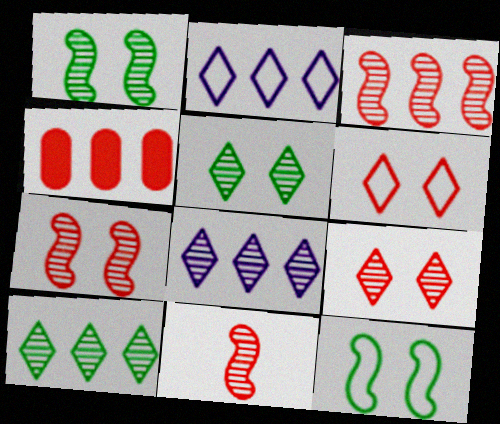[[3, 7, 11], 
[4, 6, 11]]